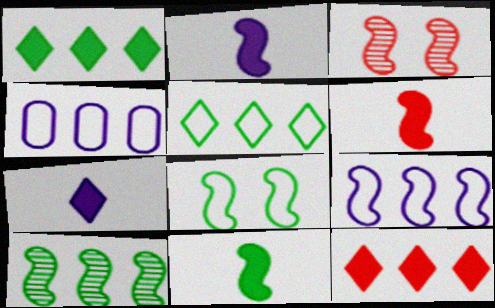[[2, 6, 11], 
[3, 9, 11], 
[4, 10, 12], 
[8, 10, 11]]